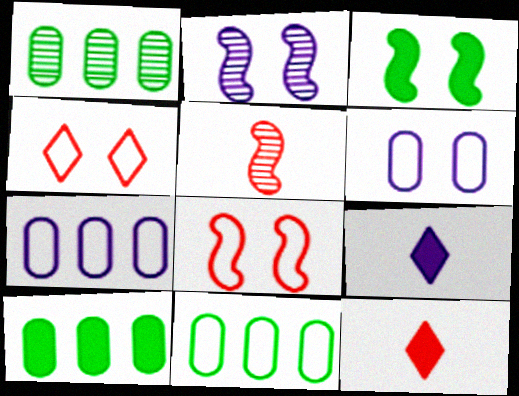[[1, 8, 9], 
[1, 10, 11], 
[2, 3, 8], 
[2, 7, 9], 
[2, 11, 12]]